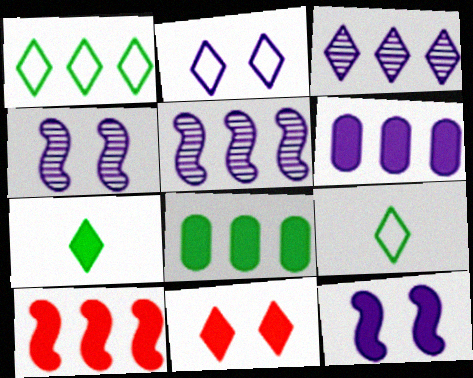[[3, 9, 11]]